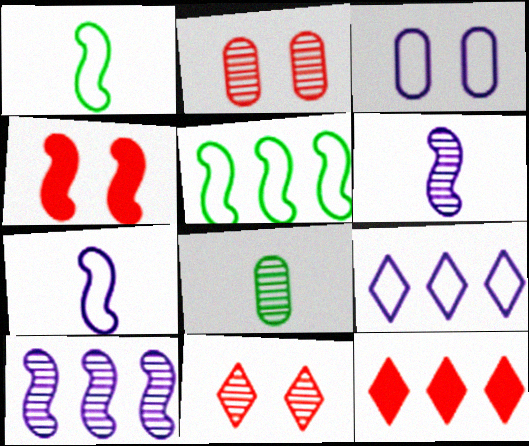[[1, 4, 10], 
[3, 7, 9], 
[4, 5, 6], 
[4, 8, 9], 
[8, 10, 11]]